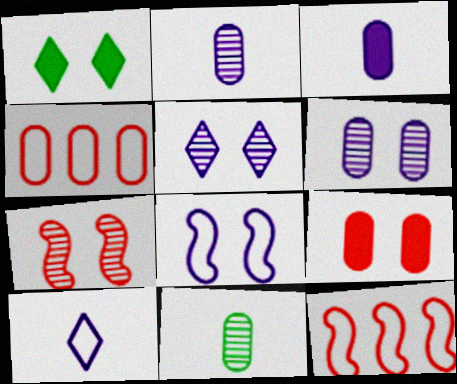[[1, 2, 12]]